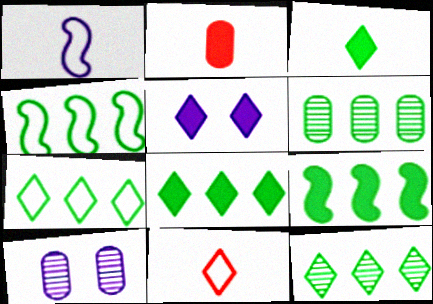[[2, 5, 9], 
[4, 6, 8], 
[5, 11, 12], 
[6, 7, 9], 
[7, 8, 12], 
[9, 10, 11]]